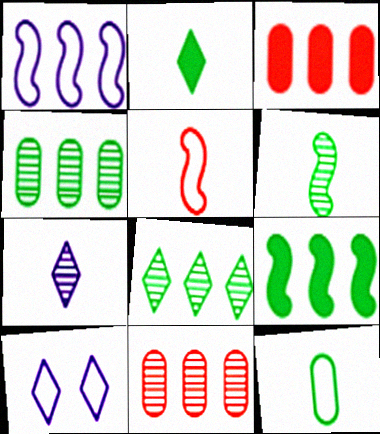[[1, 3, 8], 
[2, 6, 12], 
[3, 6, 10]]